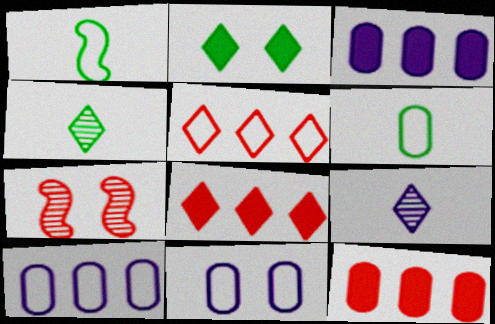[[1, 5, 11], 
[2, 5, 9], 
[2, 7, 11]]